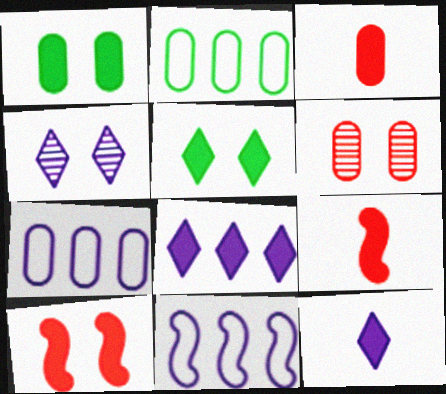[[1, 8, 9], 
[2, 4, 9]]